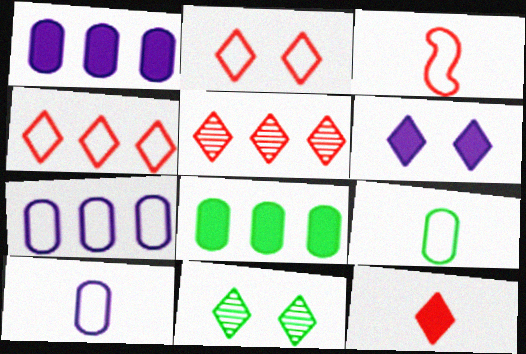[[1, 3, 11], 
[2, 5, 12], 
[2, 6, 11]]